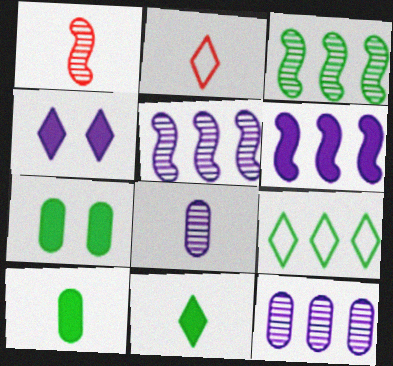[[2, 5, 7]]